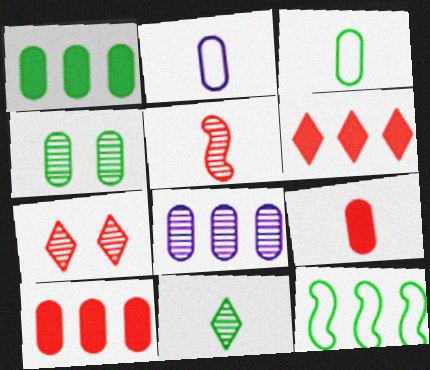[[1, 3, 4], 
[2, 4, 10], 
[6, 8, 12]]